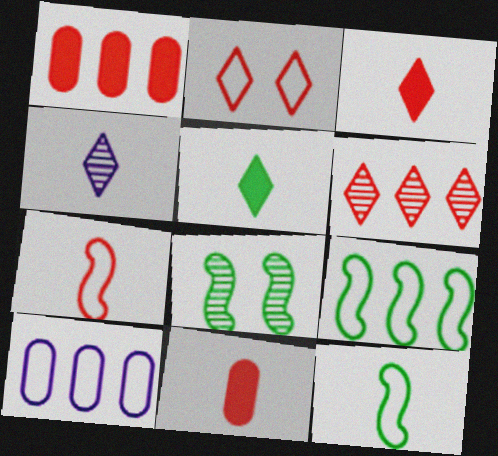[[2, 3, 6], 
[2, 10, 12], 
[3, 8, 10], 
[4, 11, 12]]